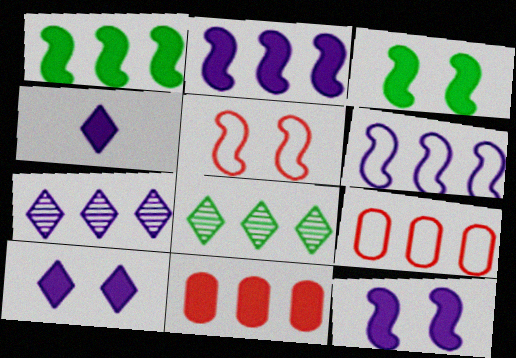[[1, 7, 9], 
[2, 8, 9], 
[3, 4, 11], 
[6, 8, 11]]